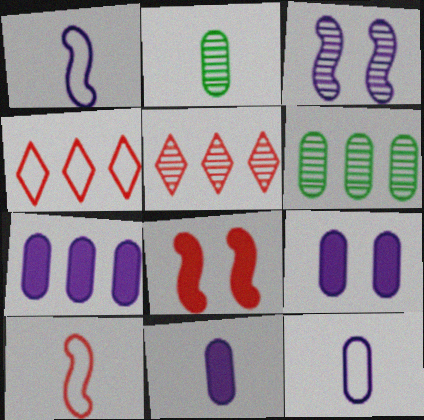[[2, 3, 5], 
[7, 9, 11]]